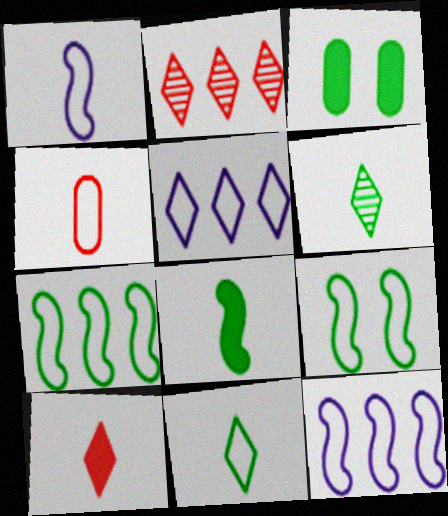[[1, 2, 3], 
[1, 4, 11], 
[3, 6, 7], 
[4, 5, 9]]